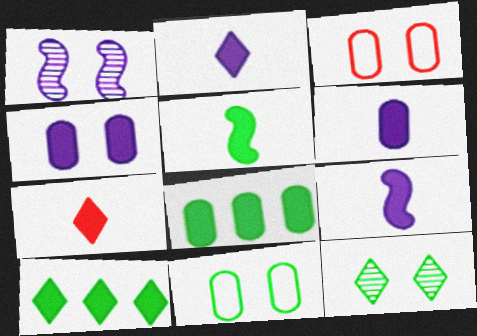[[2, 6, 9], 
[5, 6, 7]]